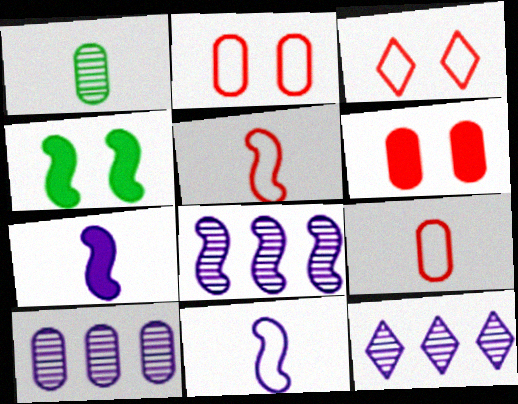[[4, 5, 8], 
[4, 9, 12], 
[8, 10, 12]]